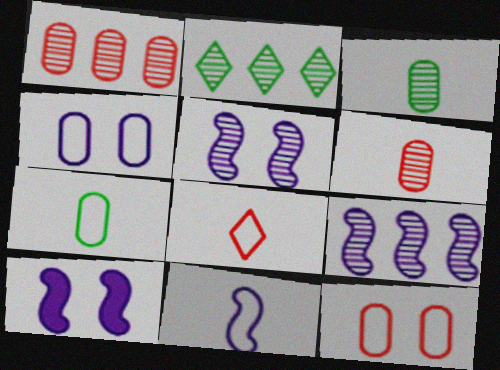[[1, 2, 9], 
[2, 5, 6], 
[7, 8, 11], 
[9, 10, 11]]